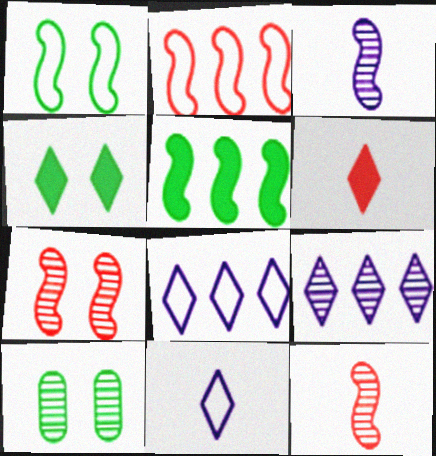[[1, 4, 10], 
[9, 10, 12]]